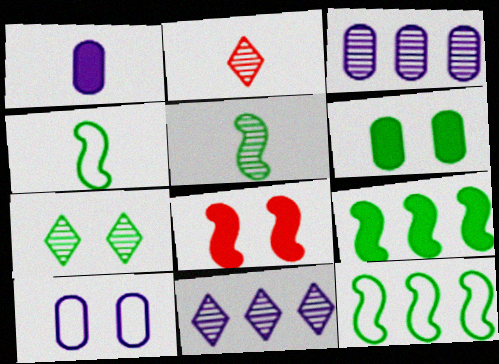[[1, 2, 4], 
[1, 3, 10], 
[2, 7, 11], 
[2, 9, 10], 
[7, 8, 10]]